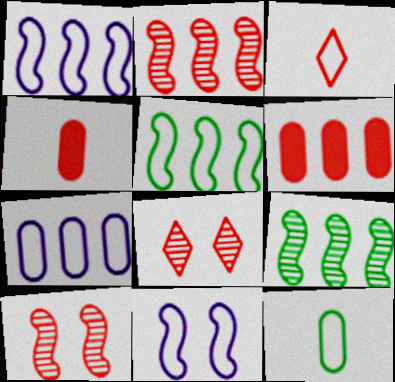[[3, 6, 10]]